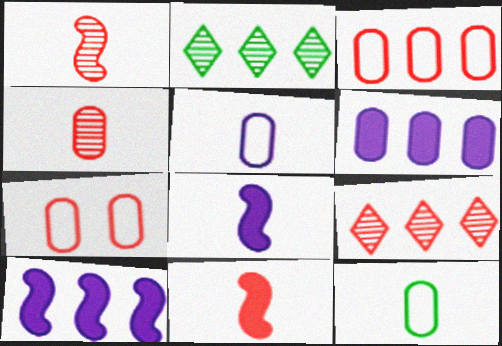[[2, 3, 10], 
[2, 7, 8], 
[7, 9, 11]]